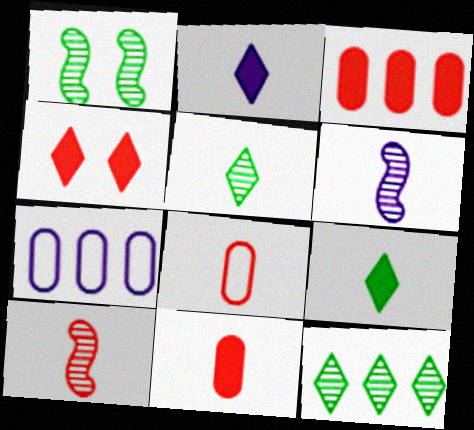[[6, 8, 9]]